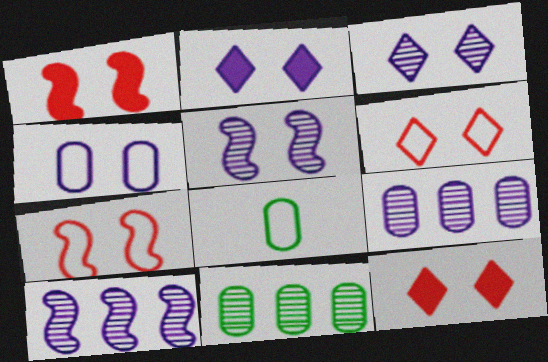[[2, 4, 5], 
[8, 10, 12]]